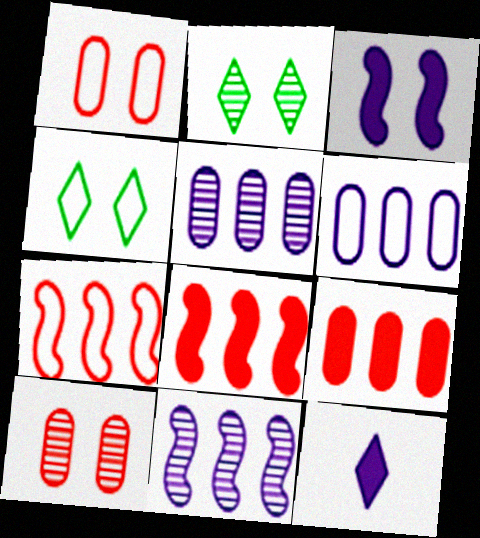[[1, 2, 3], 
[3, 4, 10]]